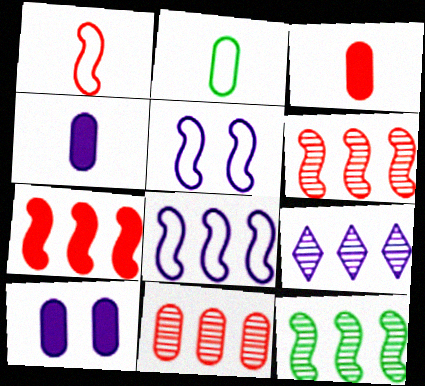[[2, 10, 11], 
[4, 5, 9], 
[7, 8, 12], 
[9, 11, 12]]